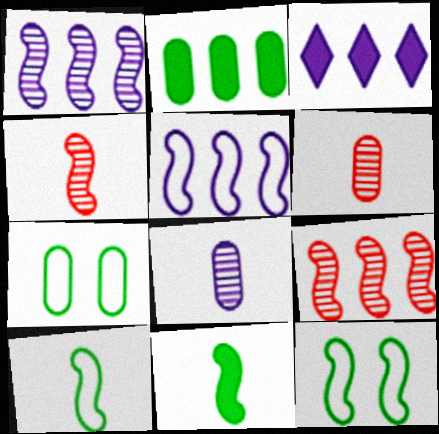[[3, 4, 7], 
[3, 6, 12]]